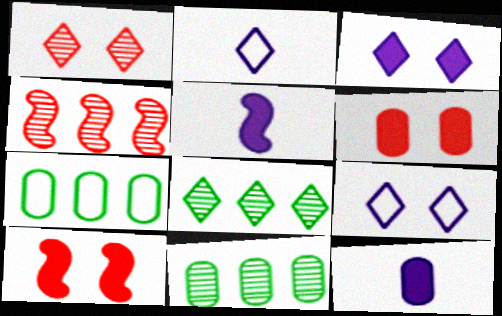[[1, 5, 7], 
[2, 10, 11]]